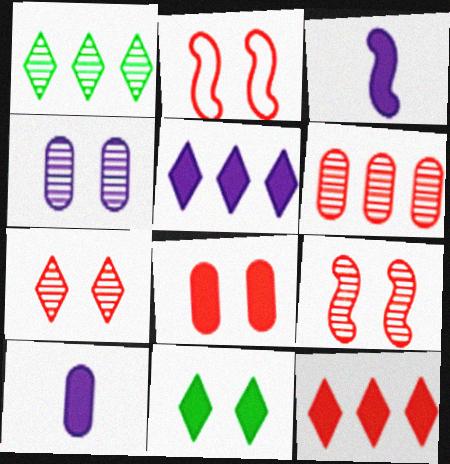[[1, 2, 10], 
[2, 4, 11], 
[2, 7, 8]]